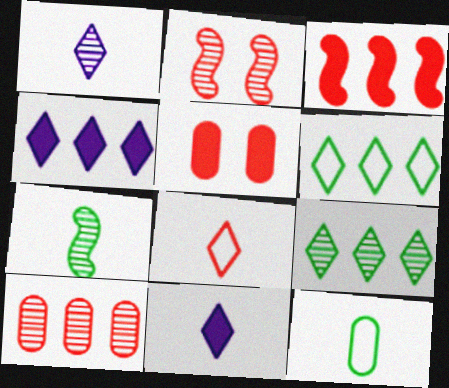[[2, 4, 12]]